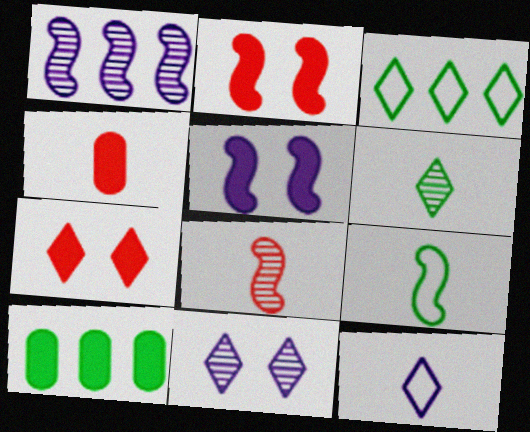[[1, 2, 9]]